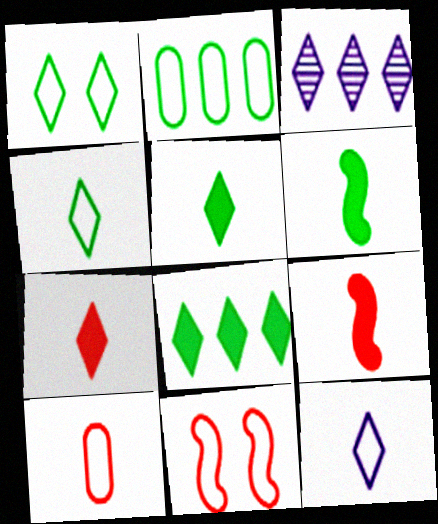[[1, 3, 7], 
[2, 11, 12]]